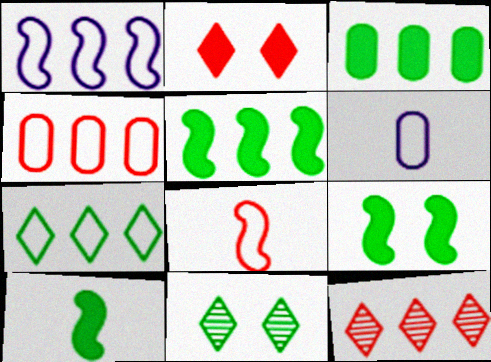[[1, 3, 12], 
[1, 4, 7], 
[5, 9, 10], 
[6, 9, 12]]